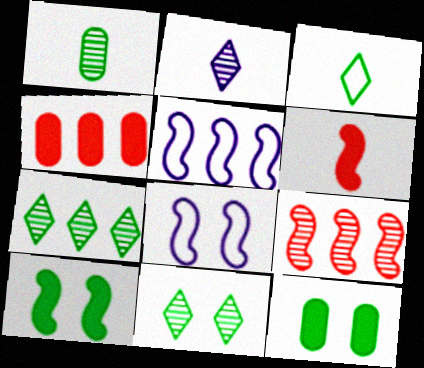[[4, 5, 7]]